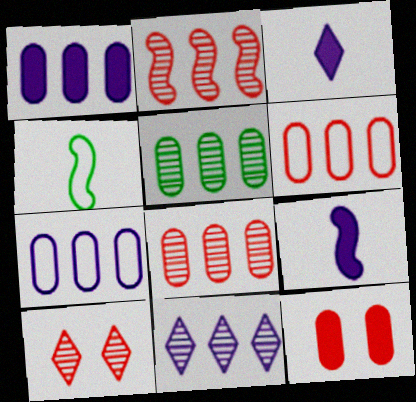[[1, 4, 10], 
[1, 5, 6], 
[2, 5, 11], 
[4, 11, 12]]